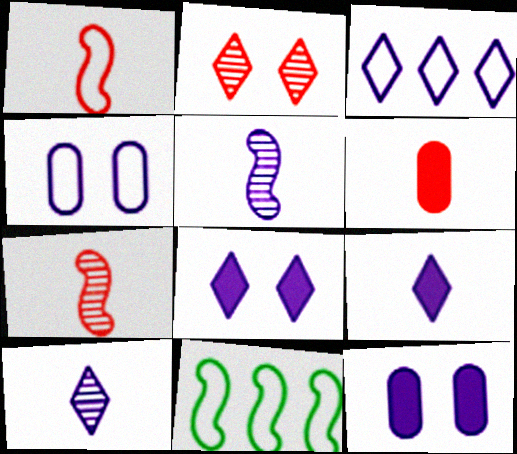[[3, 5, 12], 
[3, 8, 10]]